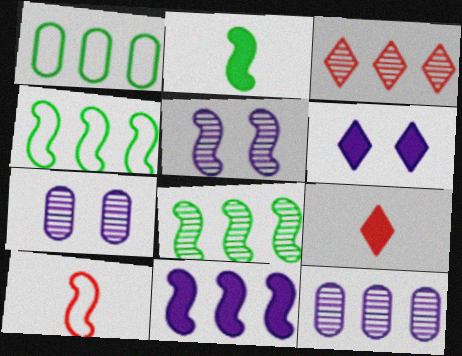[[1, 3, 11], 
[1, 5, 9], 
[3, 8, 12], 
[4, 7, 9]]